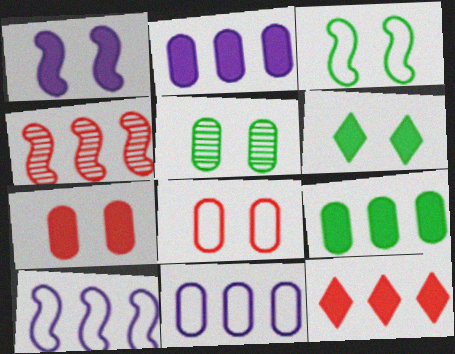[[1, 6, 7], 
[3, 5, 6]]